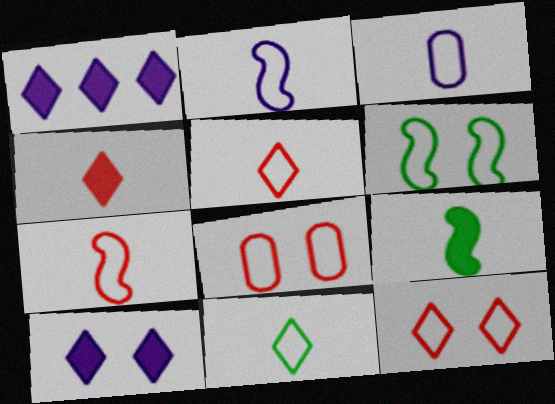[[3, 7, 11]]